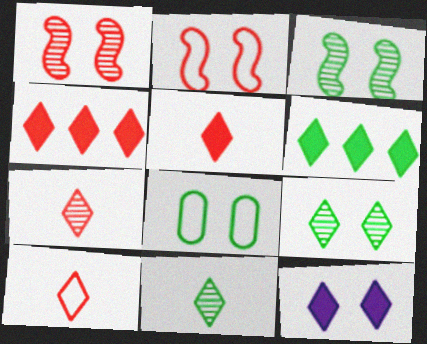[[1, 8, 12], 
[5, 6, 12], 
[5, 7, 10]]